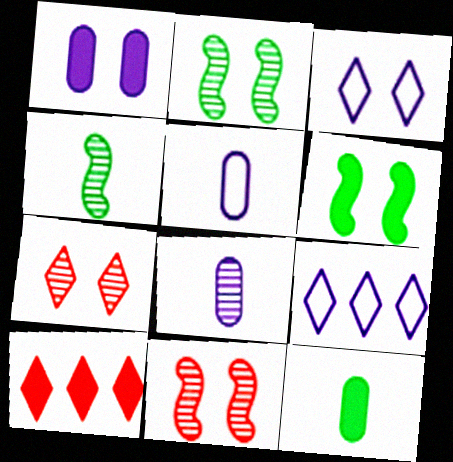[[2, 5, 10], 
[9, 11, 12]]